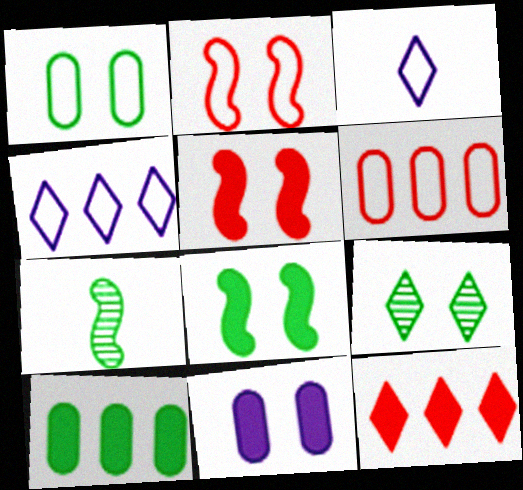[[1, 8, 9], 
[2, 9, 11], 
[3, 9, 12]]